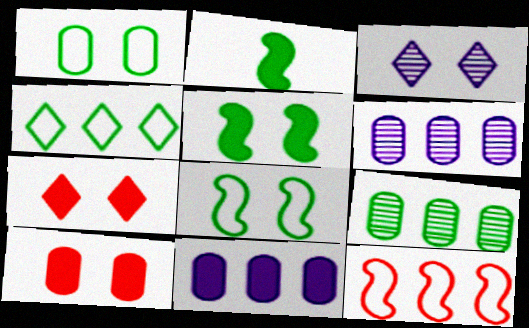[[2, 7, 11], 
[3, 8, 10]]